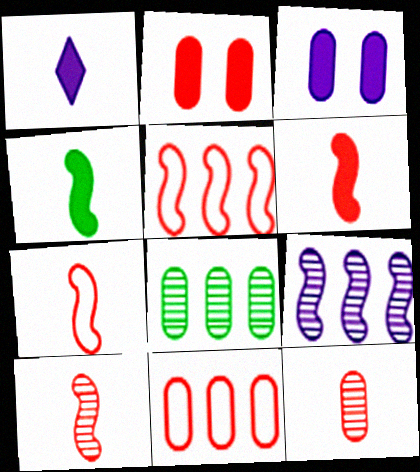[[2, 11, 12], 
[6, 7, 10]]